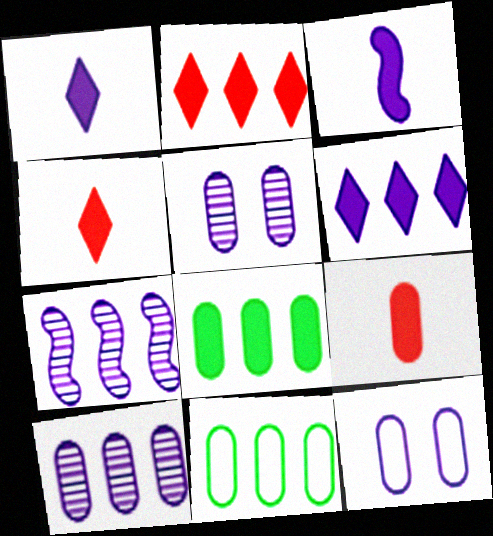[[1, 7, 12], 
[2, 7, 11], 
[5, 9, 11]]